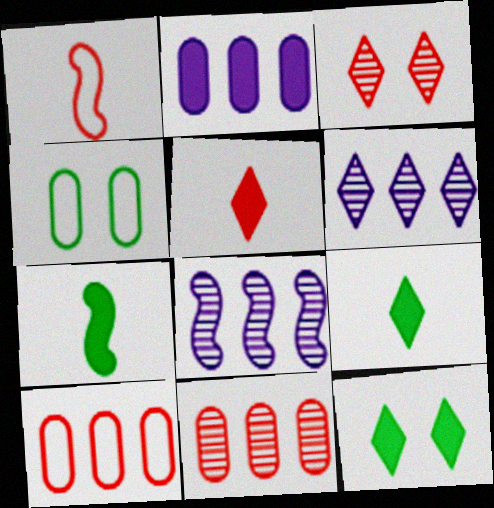[[4, 5, 8]]